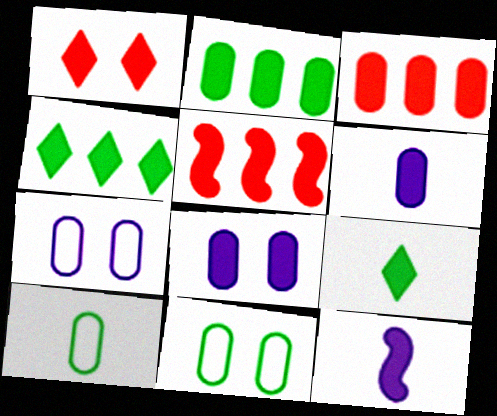[[1, 2, 12], 
[5, 8, 9]]